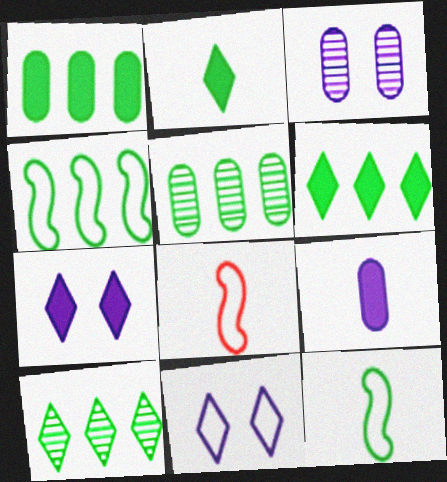[[1, 4, 10], 
[3, 6, 8], 
[4, 5, 6], 
[5, 7, 8]]